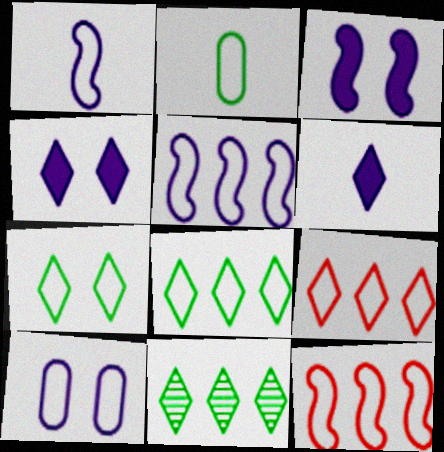[]